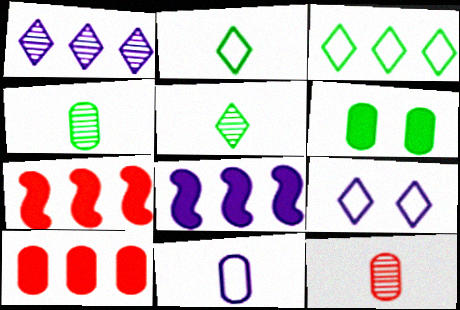[[4, 7, 9]]